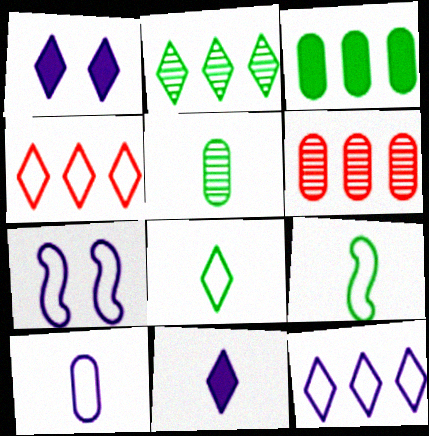[[1, 6, 9], 
[7, 10, 12]]